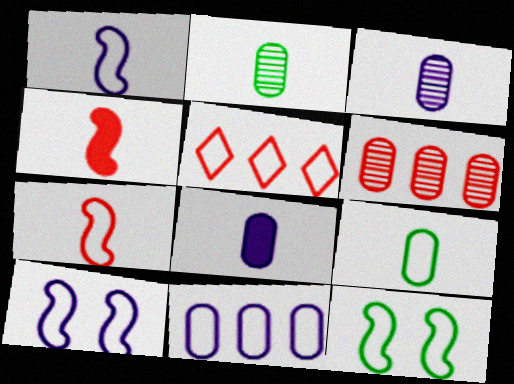[[5, 9, 10]]